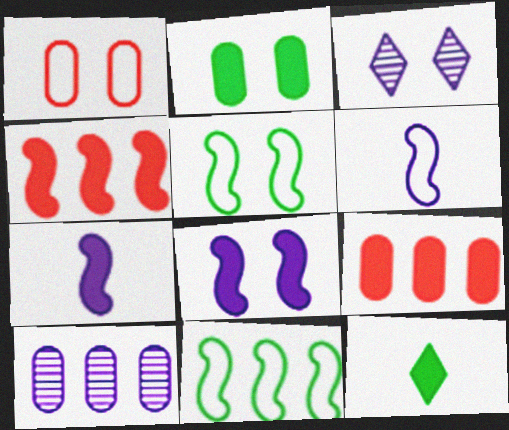[[8, 9, 12]]